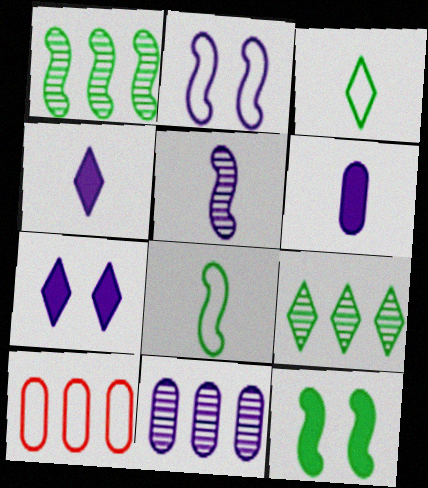[[1, 8, 12], 
[2, 3, 10], 
[2, 4, 11]]